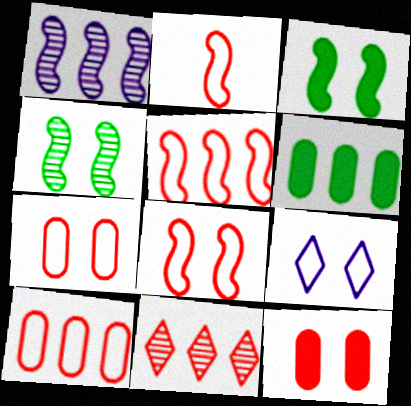[[1, 2, 3], 
[2, 5, 8], 
[2, 11, 12], 
[4, 9, 12]]